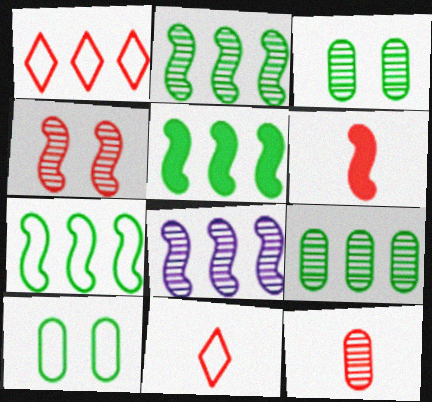[[2, 5, 7], 
[6, 11, 12]]